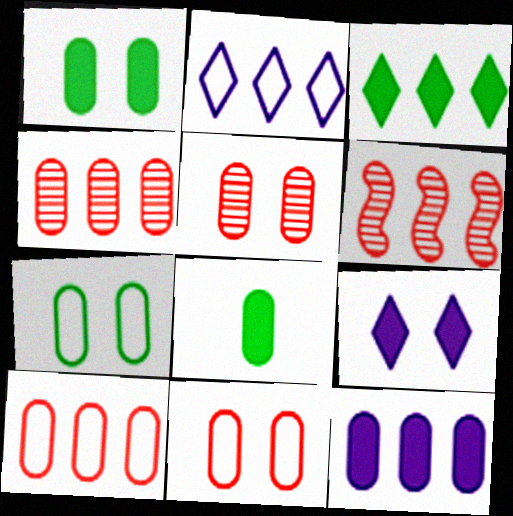[]